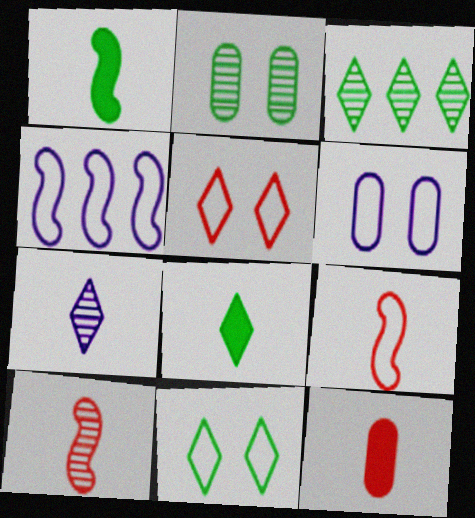[[3, 8, 11]]